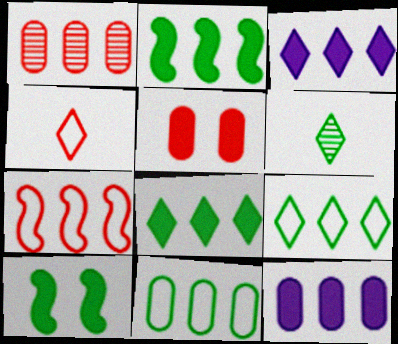[[1, 11, 12], 
[6, 10, 11]]